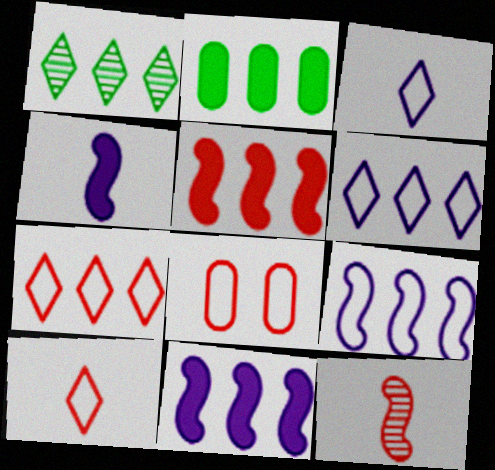[[1, 4, 8]]